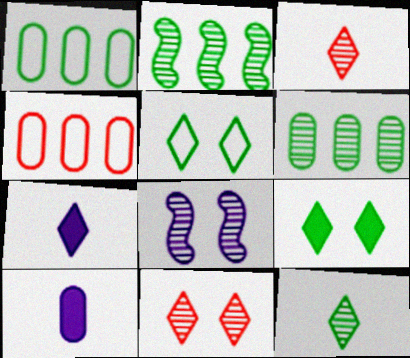[[3, 6, 8]]